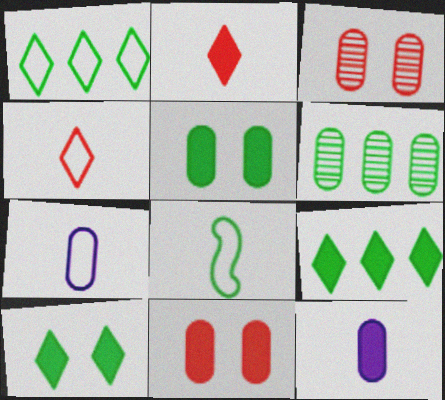[[4, 7, 8], 
[6, 7, 11], 
[6, 8, 10]]